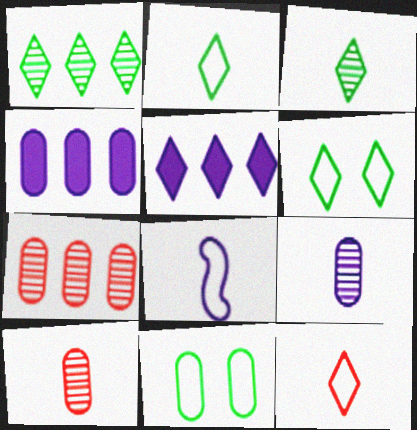[[4, 10, 11]]